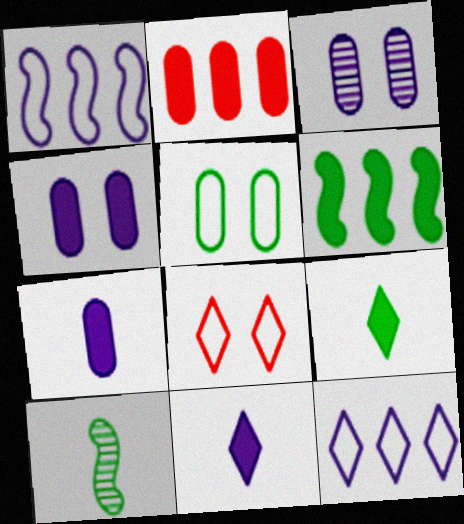[[1, 3, 11]]